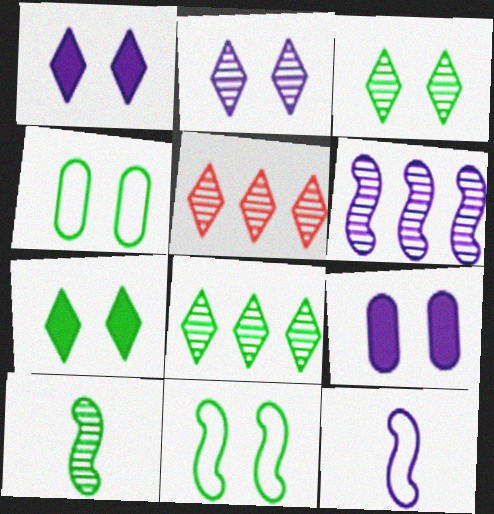[]